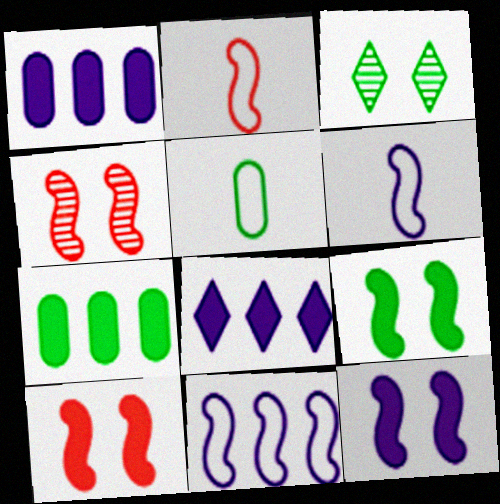[[1, 2, 3], 
[4, 5, 8], 
[9, 10, 12]]